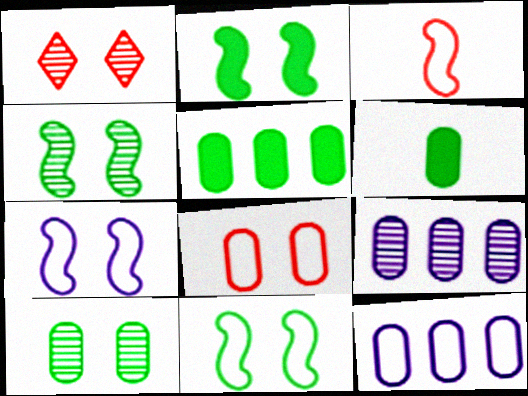[[2, 4, 11], 
[6, 8, 9]]